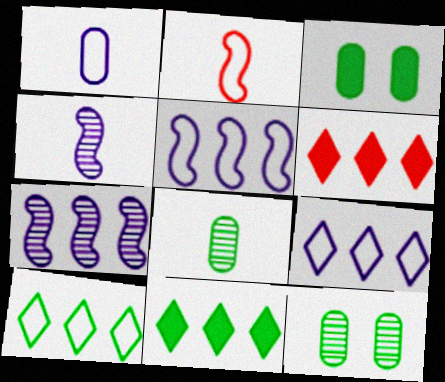[]